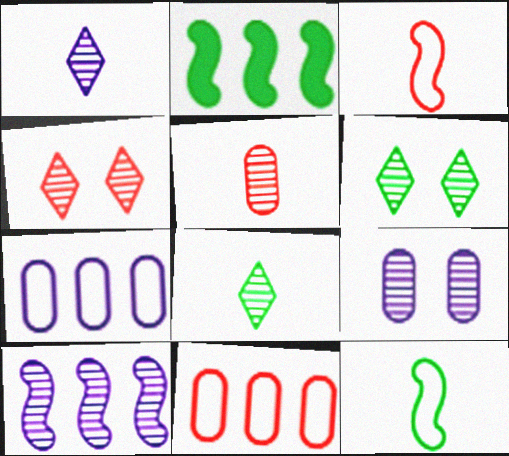[[1, 9, 10], 
[5, 6, 10]]